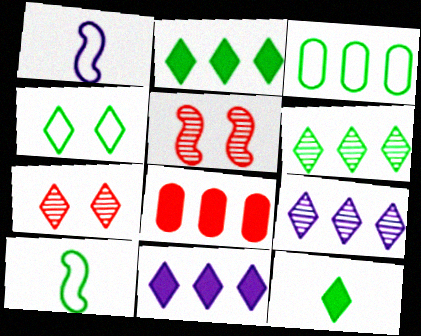[[3, 4, 10], 
[4, 6, 12]]